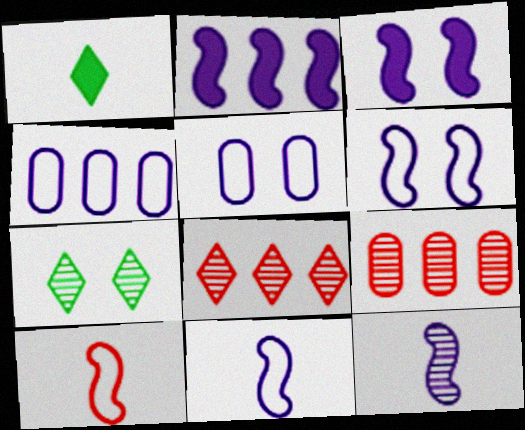[[1, 6, 9], 
[2, 6, 12], 
[7, 9, 12]]